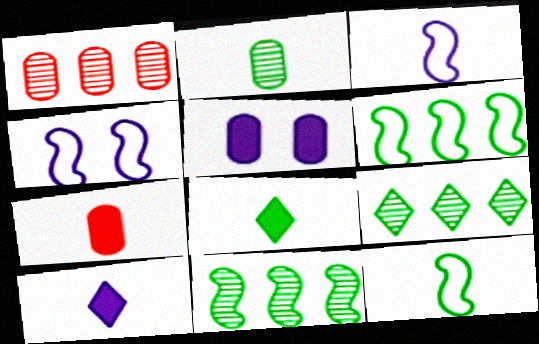[[1, 4, 8], 
[2, 8, 12], 
[4, 7, 9]]